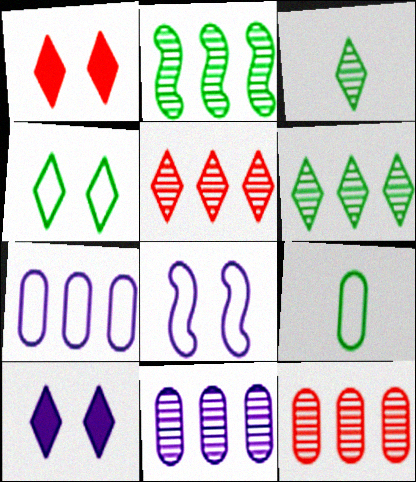[[2, 5, 11]]